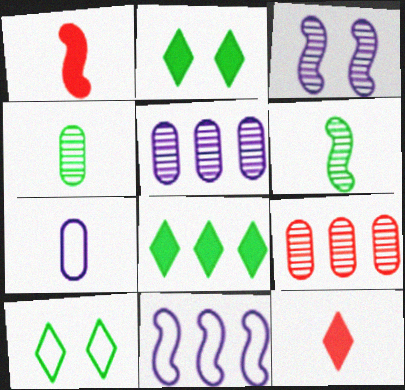[[1, 5, 10], 
[6, 7, 12], 
[8, 9, 11]]